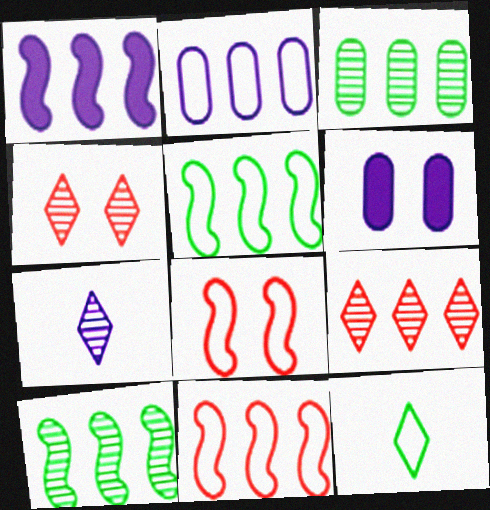[[1, 10, 11], 
[2, 8, 12]]